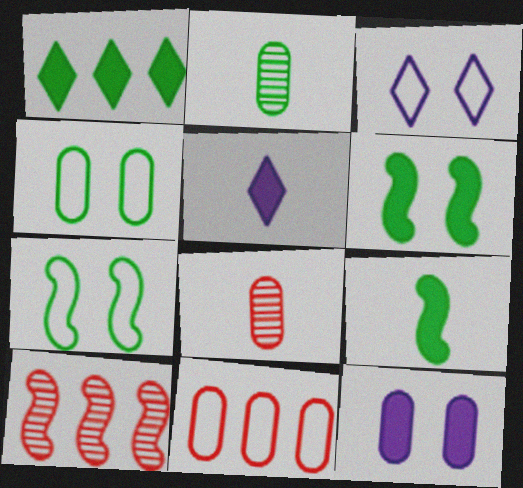[[1, 2, 7], 
[2, 11, 12], 
[4, 5, 10]]